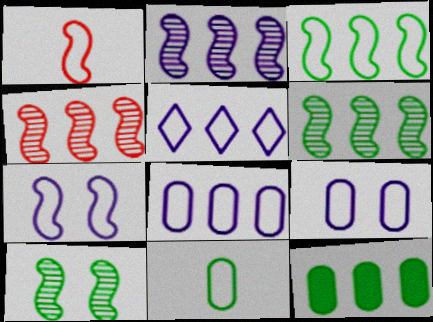[[1, 3, 7], 
[2, 4, 6], 
[4, 5, 12]]